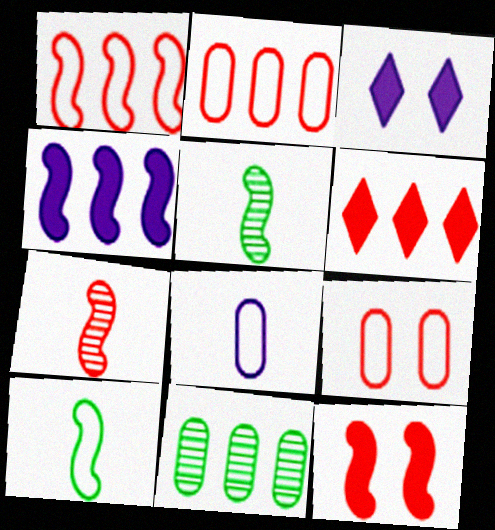[[1, 7, 12], 
[2, 3, 5], 
[6, 7, 9]]